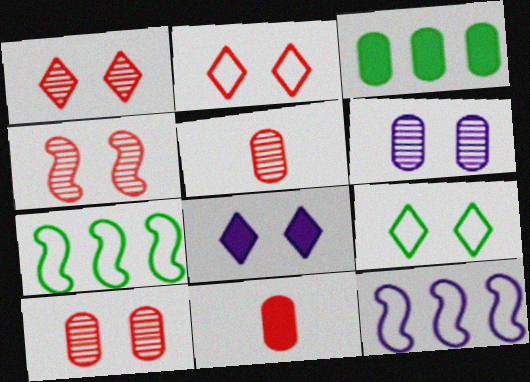[[1, 4, 10], 
[1, 8, 9], 
[5, 7, 8]]